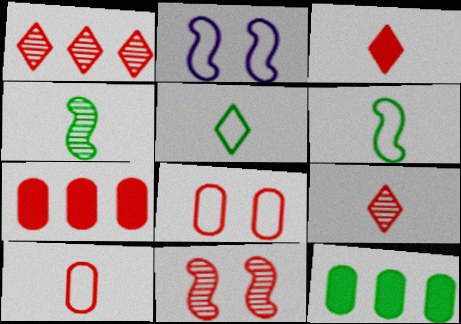[[2, 9, 12]]